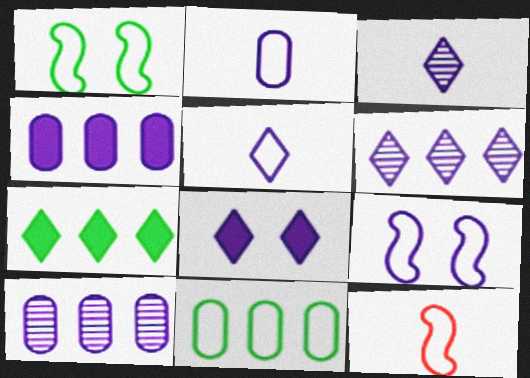[[3, 4, 9], 
[5, 6, 8]]